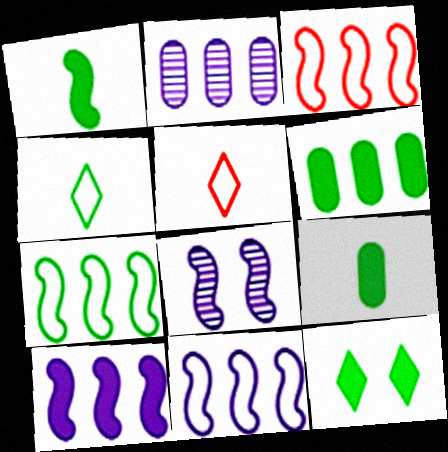[[1, 3, 8], 
[1, 6, 12], 
[3, 7, 11], 
[5, 6, 8]]